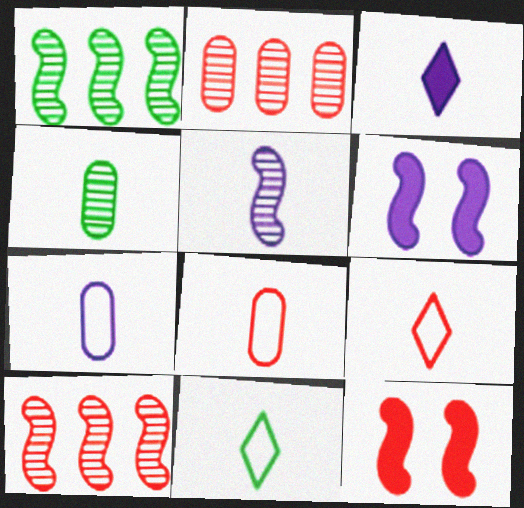[[2, 6, 11], 
[2, 9, 12], 
[3, 5, 7]]